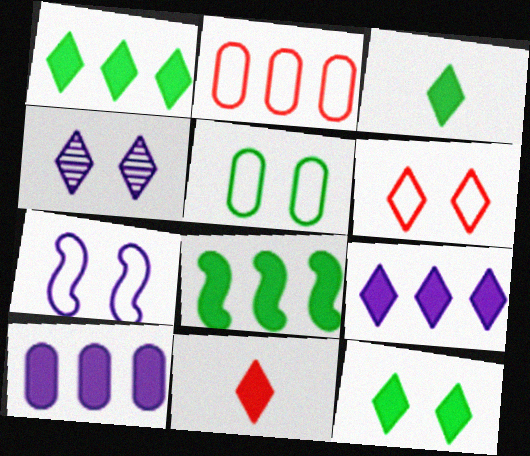[[1, 3, 12], 
[4, 6, 12], 
[5, 6, 7], 
[9, 11, 12]]